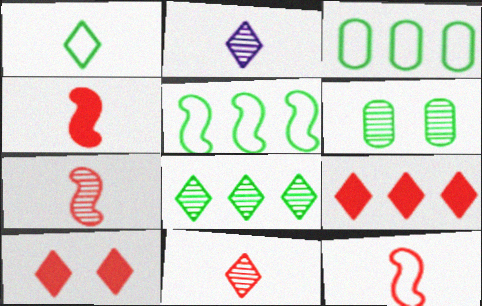[[4, 7, 12]]